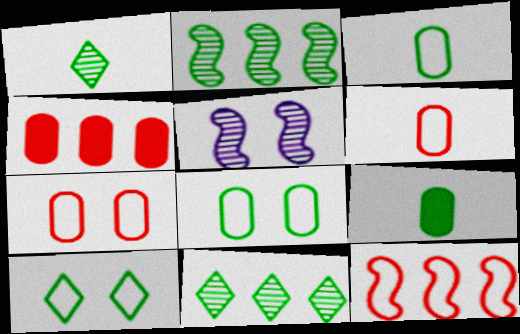[[2, 9, 10]]